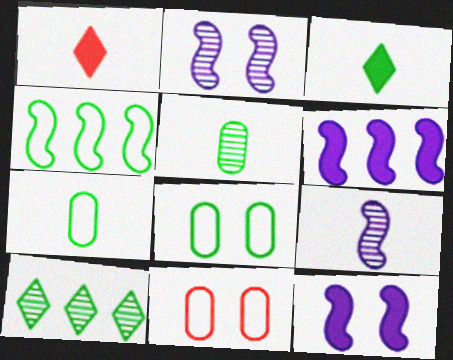[[1, 7, 9]]